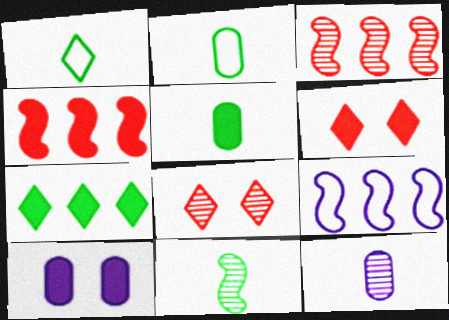[[1, 3, 10], 
[1, 5, 11], 
[5, 8, 9]]